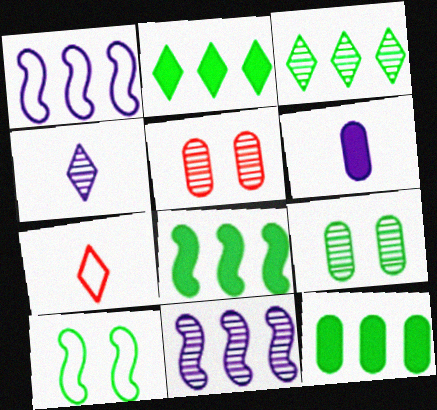[[2, 8, 12]]